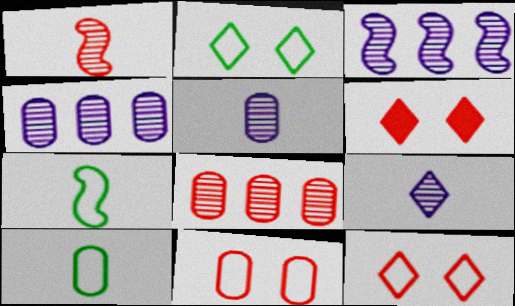[[3, 6, 10], 
[4, 6, 7]]